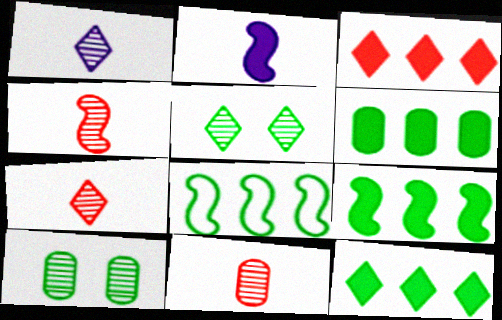[[4, 7, 11], 
[6, 9, 12]]